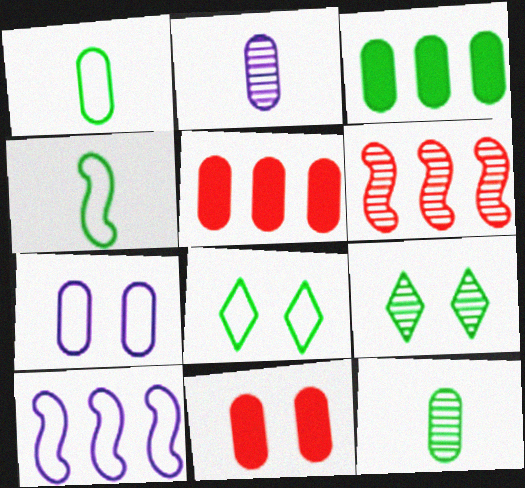[[2, 6, 9], 
[3, 4, 9], 
[5, 7, 12]]